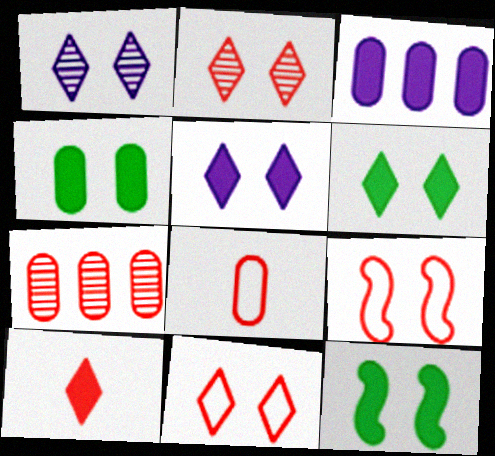[[1, 4, 9], 
[1, 6, 11], 
[3, 10, 12], 
[4, 6, 12], 
[7, 9, 10]]